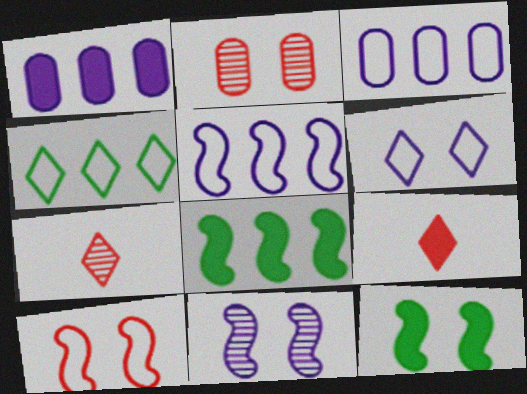[[1, 9, 12], 
[2, 6, 12], 
[3, 7, 12], 
[10, 11, 12]]